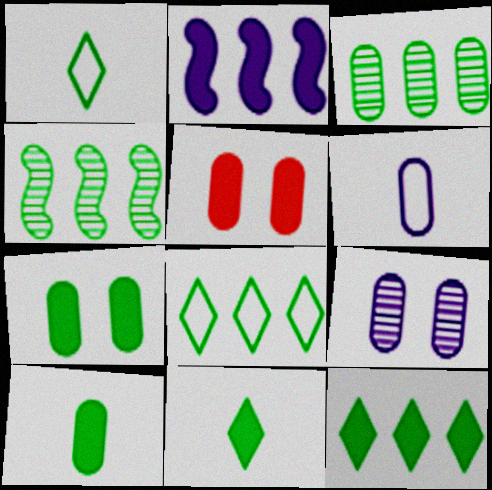[[1, 4, 7], 
[2, 5, 11], 
[3, 5, 6]]